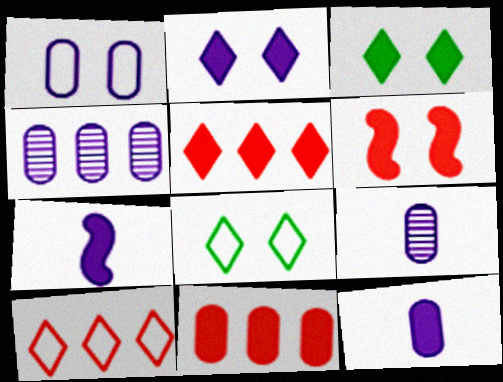[[1, 4, 12], 
[3, 7, 11]]